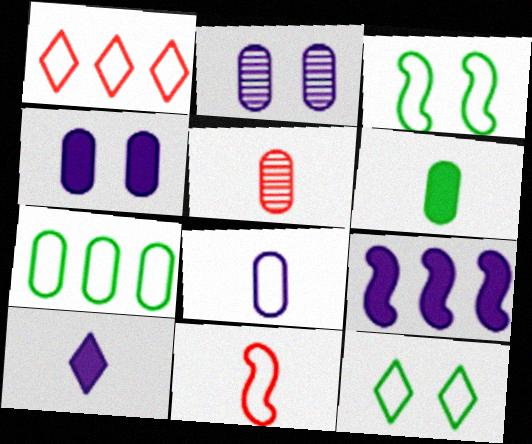[[1, 3, 8], 
[4, 5, 7], 
[4, 9, 10], 
[5, 6, 8], 
[5, 9, 12]]